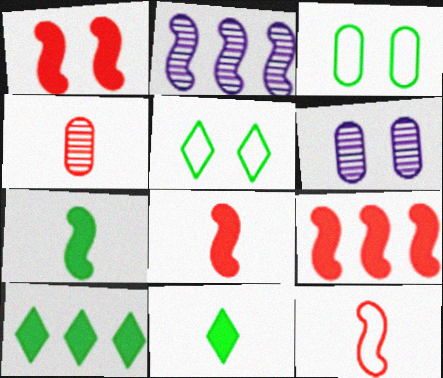[[1, 5, 6], 
[1, 8, 9], 
[6, 10, 12]]